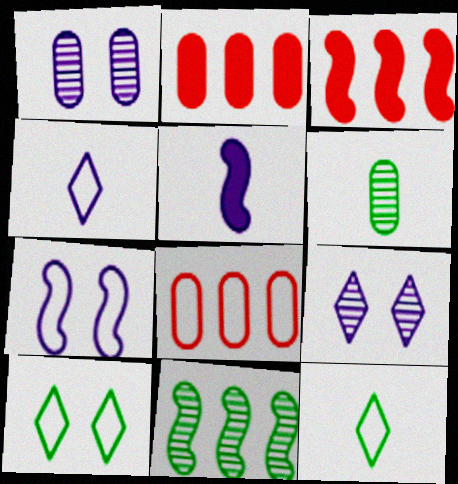[[1, 3, 12], 
[7, 8, 12]]